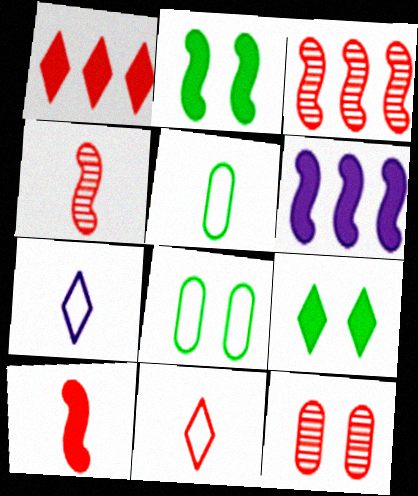[[2, 6, 10]]